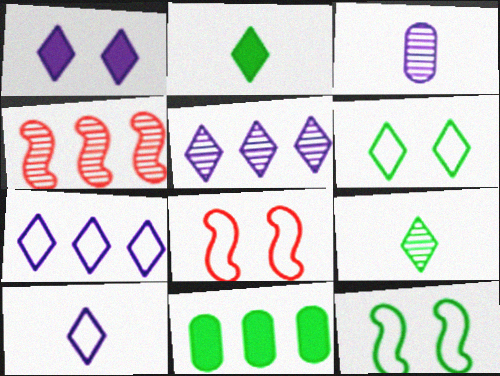[[1, 5, 10], 
[4, 7, 11], 
[9, 11, 12]]